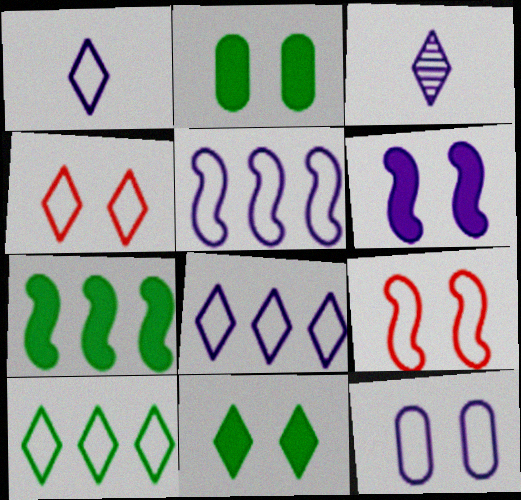[[1, 4, 10], 
[1, 5, 12]]